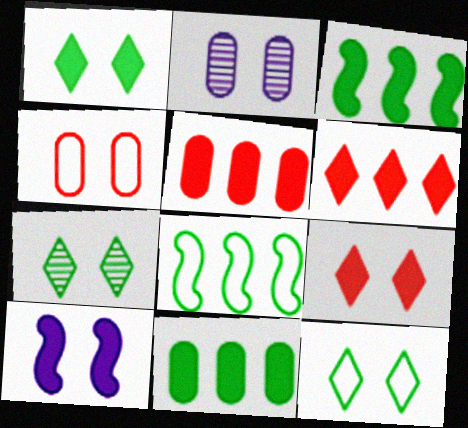[[1, 7, 12], 
[4, 7, 10]]